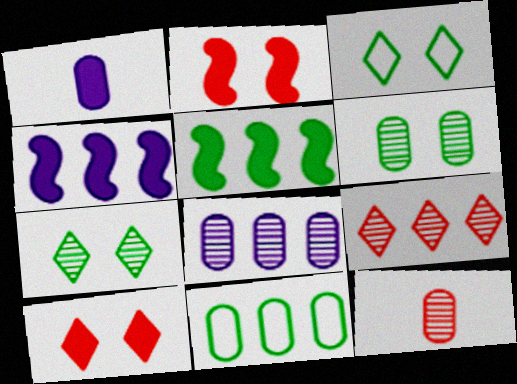[[1, 5, 10], 
[3, 4, 12], 
[4, 9, 11], 
[6, 8, 12]]